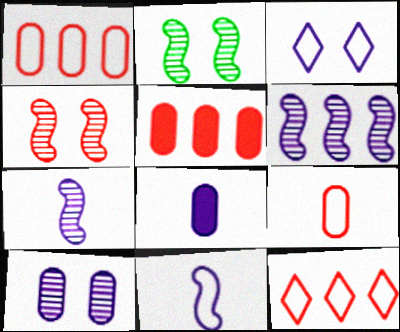[[2, 8, 12], 
[3, 6, 8]]